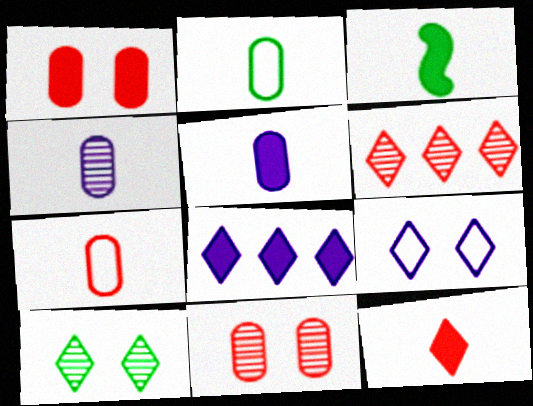[[1, 3, 8], 
[3, 5, 12]]